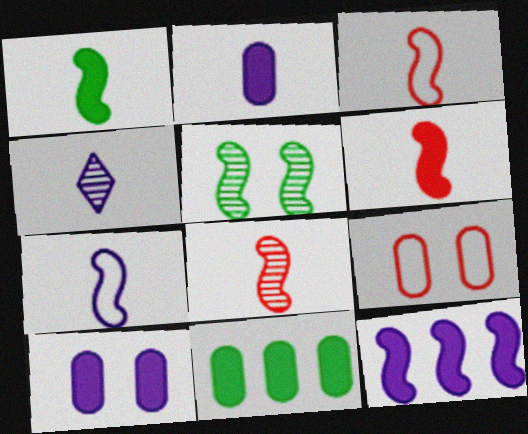[[1, 7, 8], 
[2, 4, 7], 
[3, 5, 12], 
[3, 6, 8]]